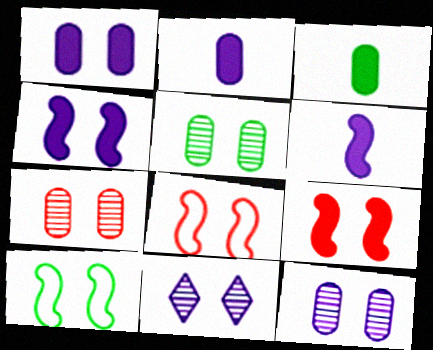[[5, 7, 12]]